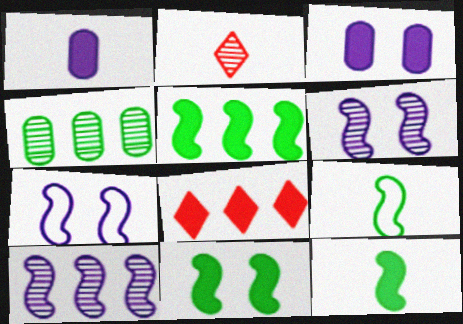[[1, 2, 9], 
[1, 8, 11], 
[2, 4, 6], 
[3, 8, 12], 
[5, 11, 12]]